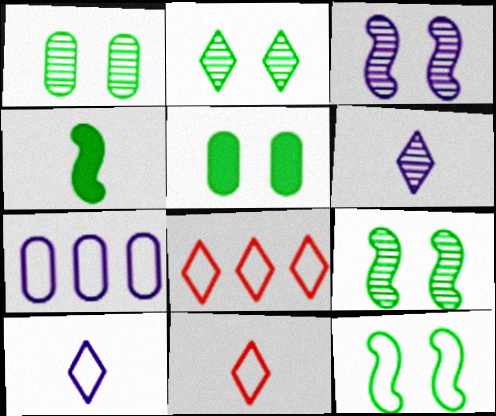[[1, 2, 9], 
[2, 5, 12], 
[7, 11, 12]]